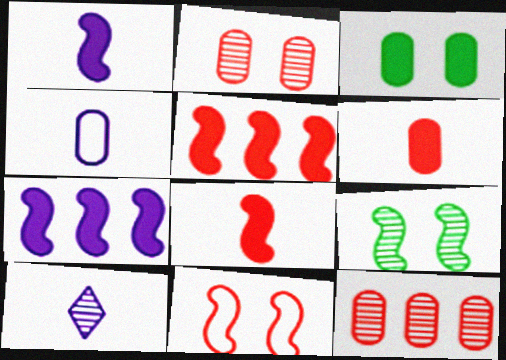[[1, 4, 10], 
[3, 4, 12], 
[9, 10, 12]]